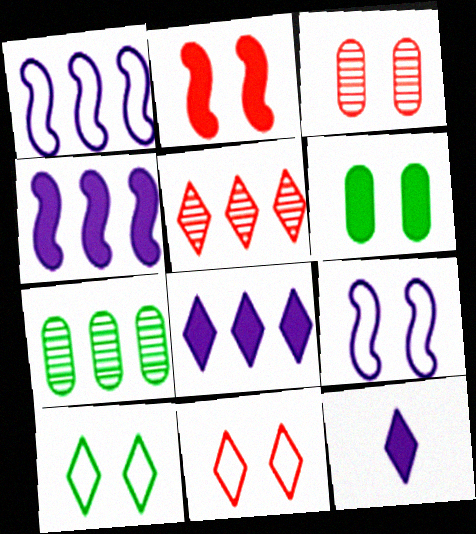[[2, 3, 11], 
[5, 10, 12]]